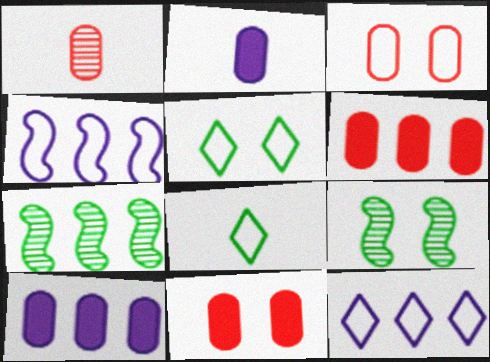[[1, 3, 6], 
[3, 4, 8], 
[6, 7, 12]]